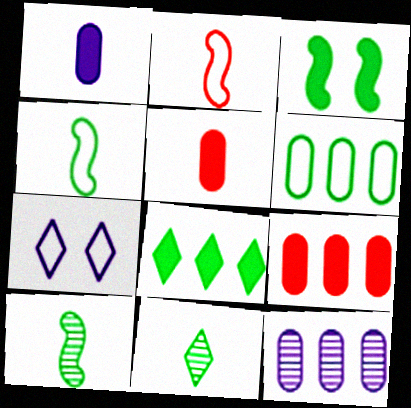[[1, 2, 11], 
[2, 6, 7], 
[3, 6, 11], 
[6, 9, 12], 
[7, 9, 10]]